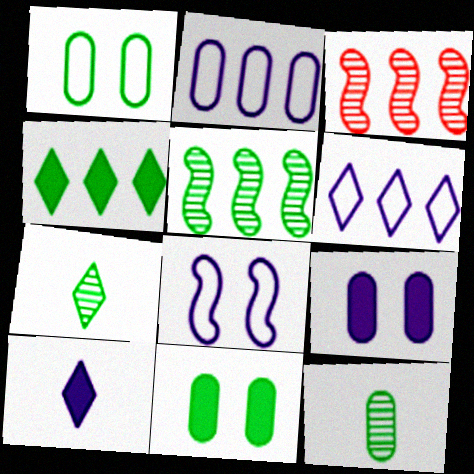[[1, 3, 10], 
[2, 3, 4]]